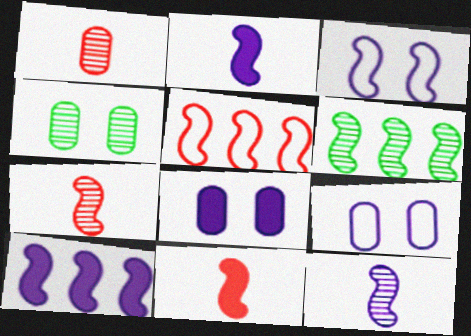[[3, 6, 11], 
[3, 10, 12], 
[5, 6, 10]]